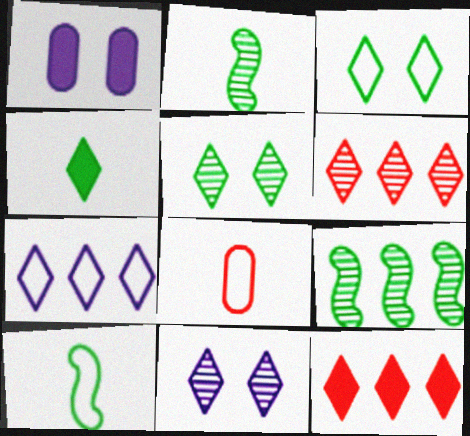[[1, 6, 10]]